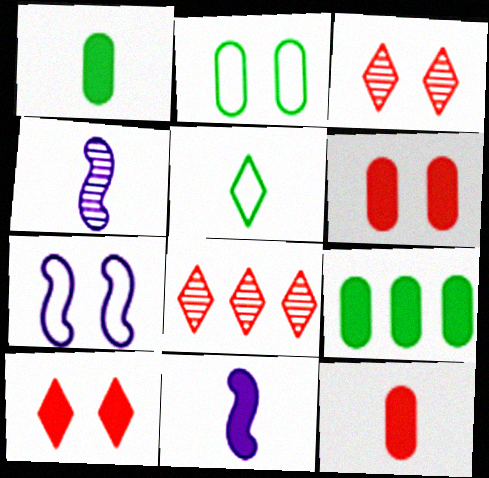[[1, 7, 8], 
[2, 8, 11], 
[4, 5, 12], 
[9, 10, 11]]